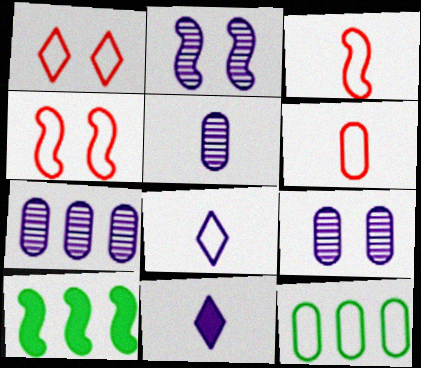[[1, 5, 10], 
[2, 3, 10], 
[4, 8, 12], 
[5, 7, 9]]